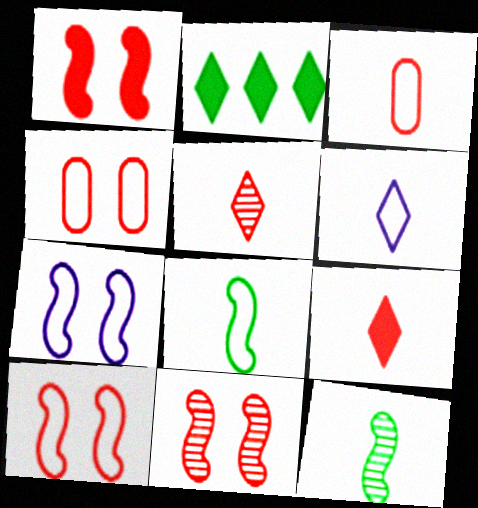[[1, 10, 11], 
[3, 6, 8]]